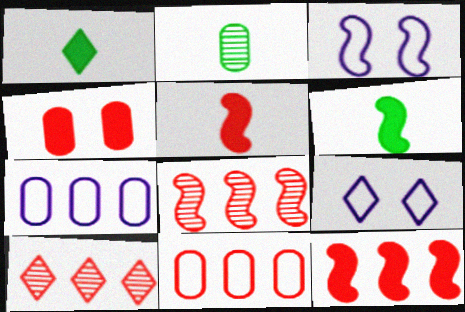[[1, 9, 10], 
[2, 4, 7], 
[2, 9, 12], 
[3, 6, 8], 
[10, 11, 12]]